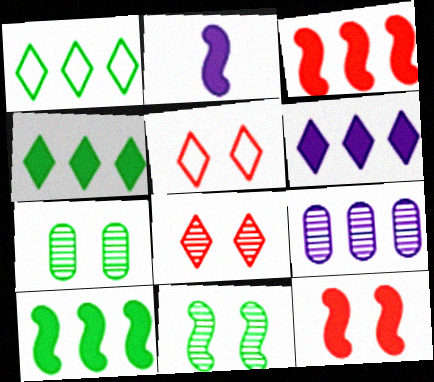[[1, 3, 9], 
[2, 10, 12]]